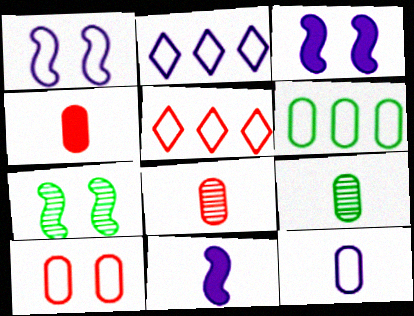[[1, 2, 12], 
[2, 4, 7], 
[3, 5, 9], 
[4, 9, 12], 
[6, 10, 12]]